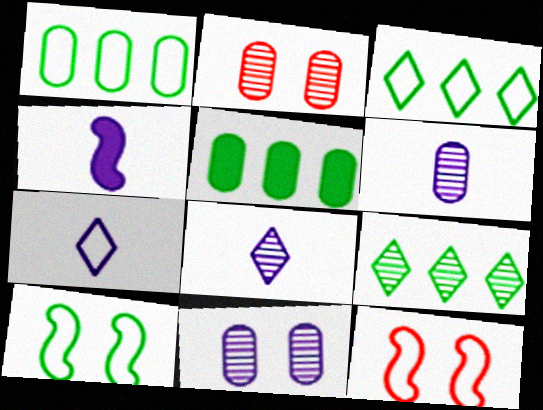[[1, 7, 12], 
[2, 3, 4], 
[4, 6, 7], 
[5, 8, 12]]